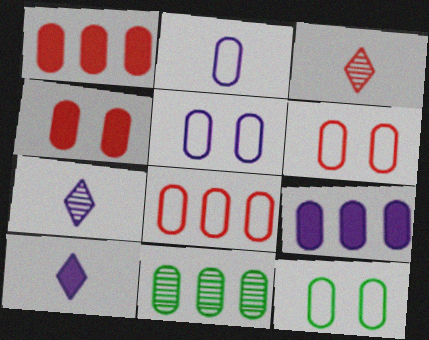[[2, 4, 11], 
[2, 8, 12], 
[5, 6, 12], 
[8, 9, 11]]